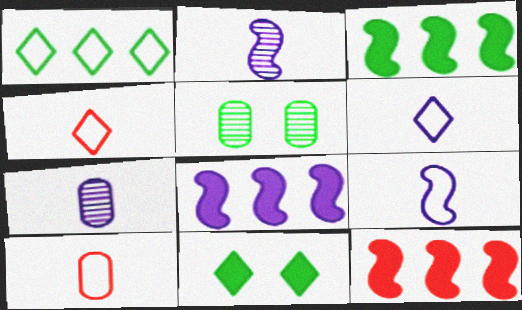[[3, 8, 12], 
[4, 5, 8], 
[5, 6, 12]]